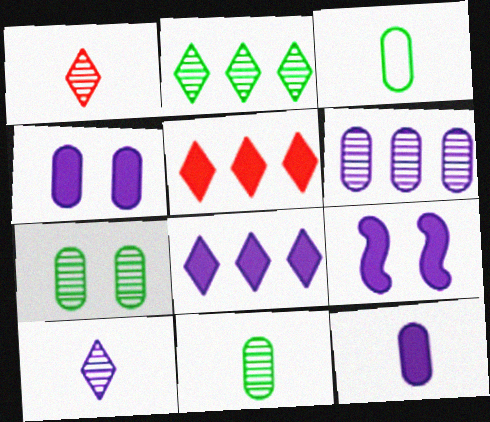[[8, 9, 12]]